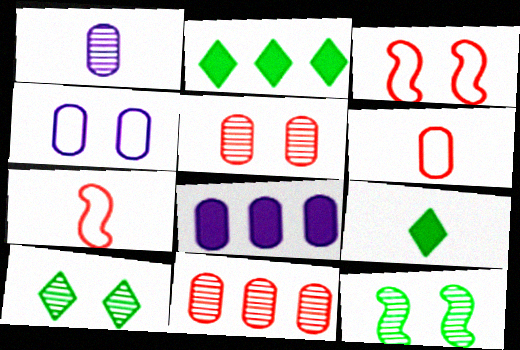[[1, 2, 3], 
[1, 4, 8], 
[1, 7, 9], 
[7, 8, 10]]